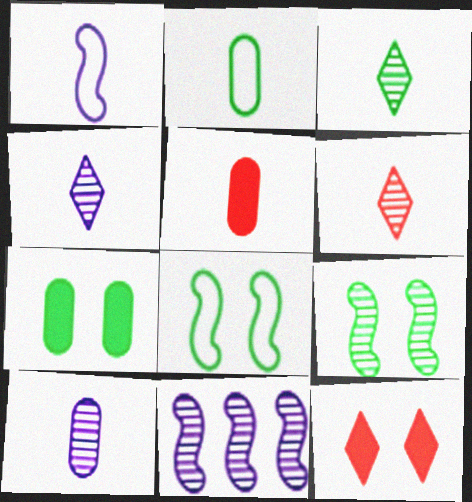[[1, 3, 5], 
[2, 5, 10], 
[2, 11, 12], 
[3, 4, 6]]